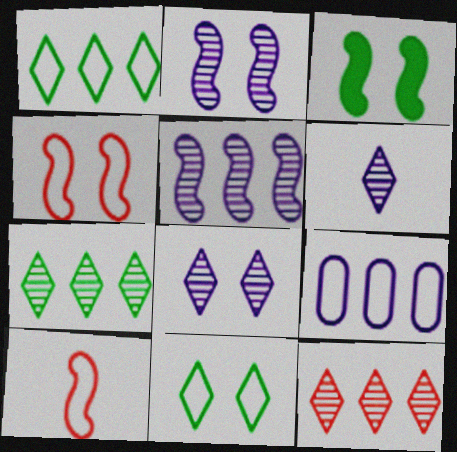[[2, 3, 4], 
[3, 5, 10], 
[9, 10, 11]]